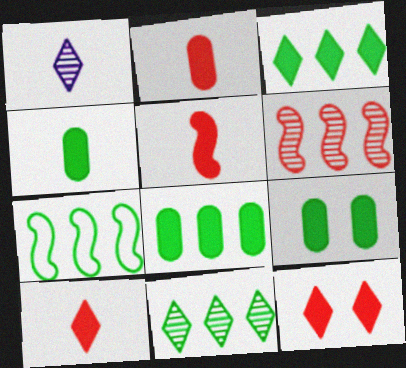[[2, 5, 10], 
[4, 8, 9], 
[7, 8, 11]]